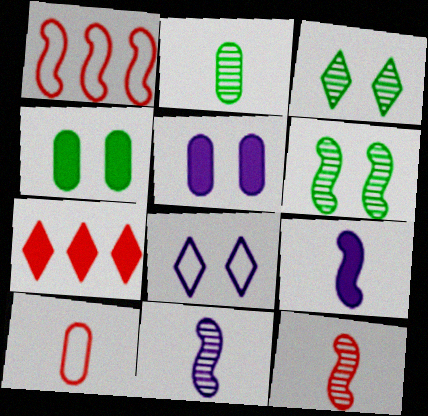[[1, 6, 9], 
[4, 7, 9]]